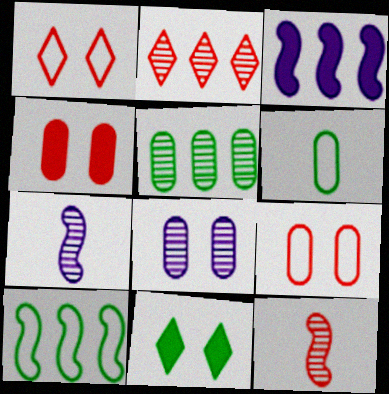[]